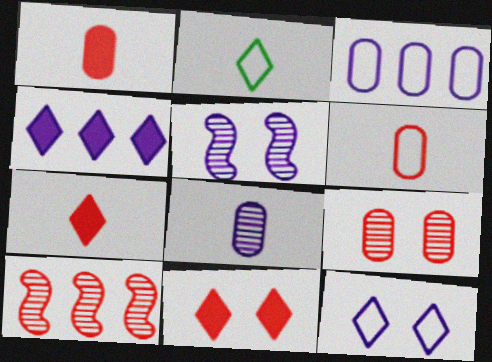[[6, 10, 11]]